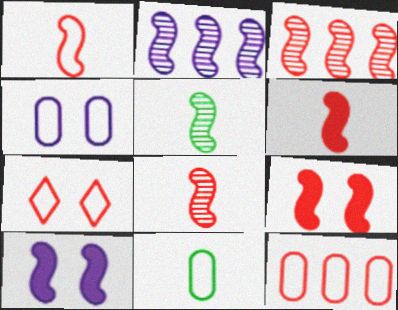[[1, 3, 9], 
[1, 6, 8], 
[1, 7, 12], 
[4, 11, 12]]